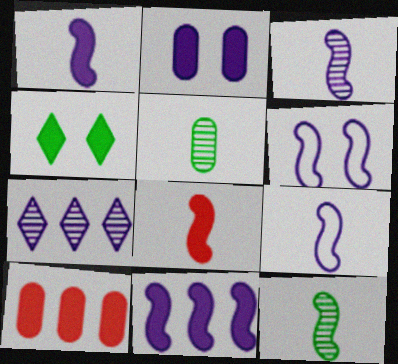[[1, 3, 9], 
[1, 4, 10], 
[2, 7, 9], 
[3, 6, 11], 
[8, 9, 12]]